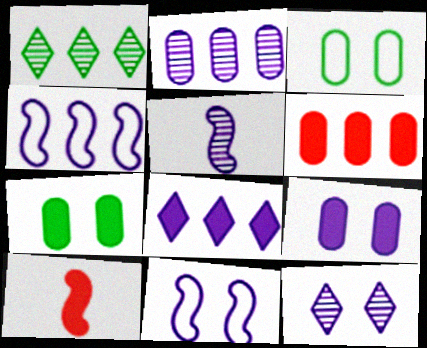[[1, 4, 6], 
[2, 4, 8], 
[2, 5, 12], 
[7, 8, 10], 
[9, 11, 12]]